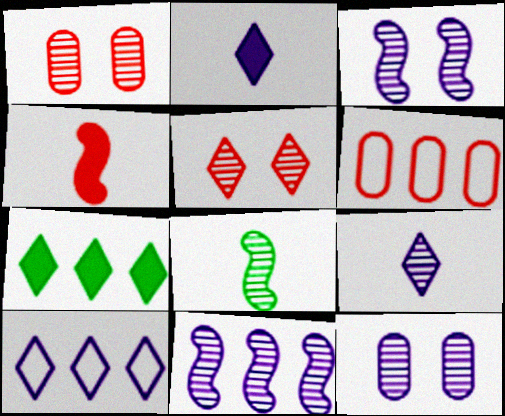[[4, 5, 6], 
[6, 7, 11], 
[9, 11, 12]]